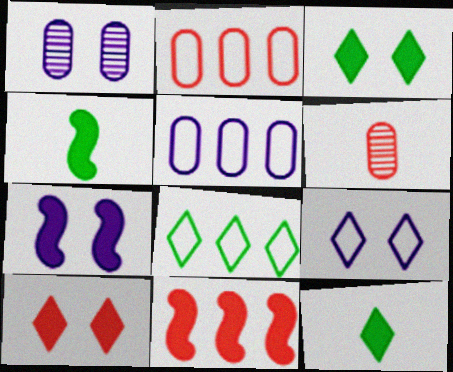[[1, 7, 9], 
[4, 7, 11], 
[6, 7, 8]]